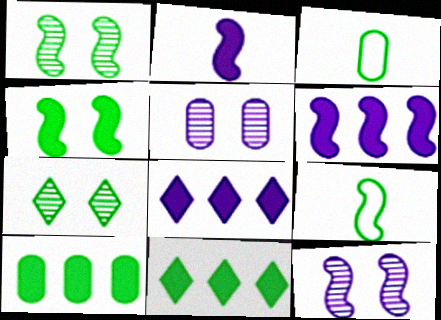[[1, 3, 11], 
[7, 9, 10]]